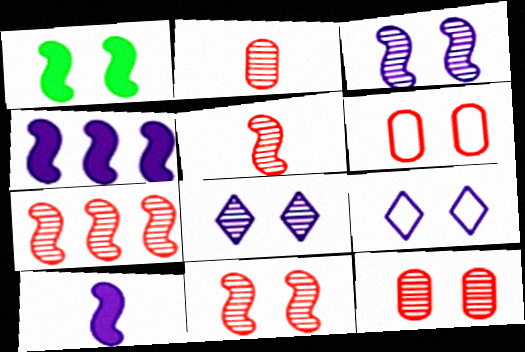[[1, 6, 8], 
[1, 9, 12], 
[5, 7, 11]]